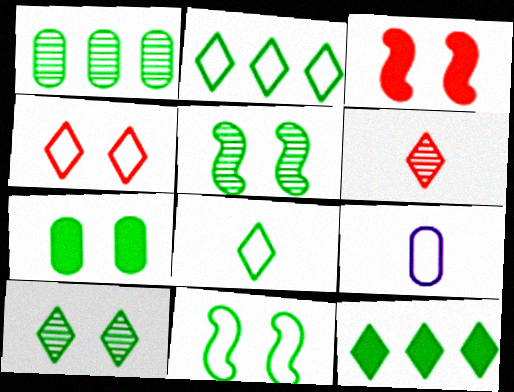[[7, 10, 11], 
[8, 10, 12]]